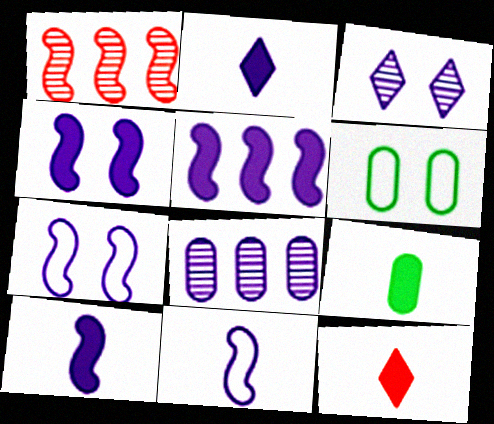[[1, 2, 6], 
[2, 7, 8], 
[4, 5, 10], 
[9, 10, 12]]